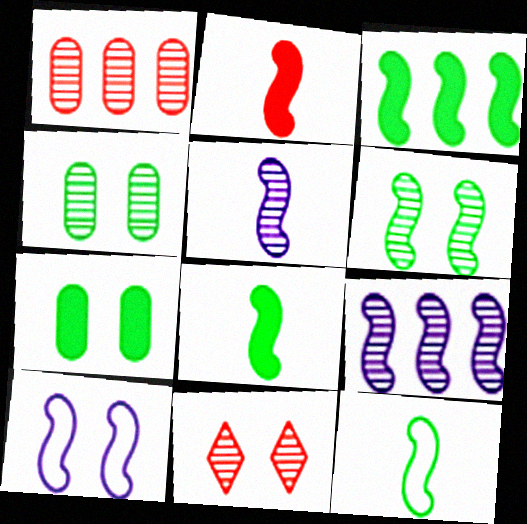[[2, 5, 12], 
[3, 6, 12], 
[7, 10, 11]]